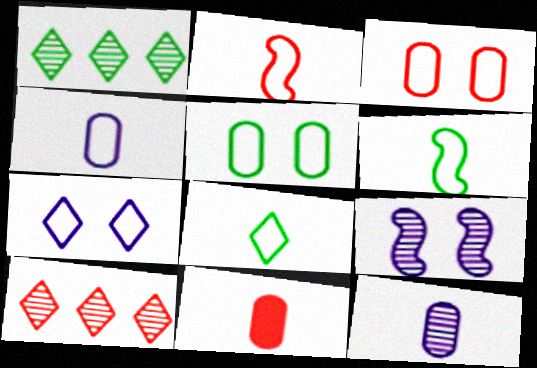[[2, 4, 8]]